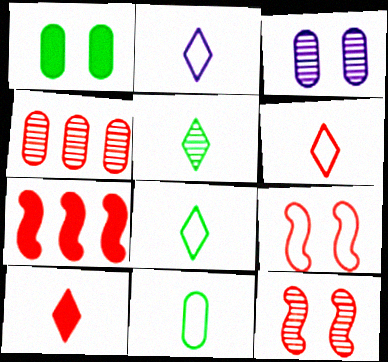[[2, 5, 10], 
[2, 6, 8], 
[3, 7, 8], 
[4, 9, 10]]